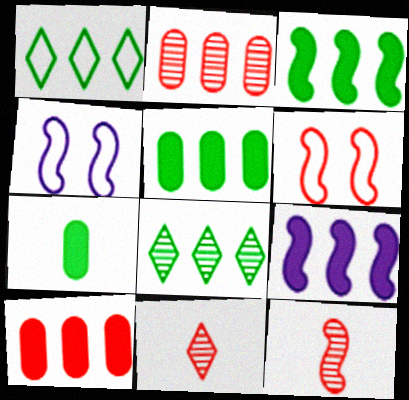[[1, 2, 9], 
[3, 4, 12], 
[4, 5, 11], 
[6, 10, 11]]